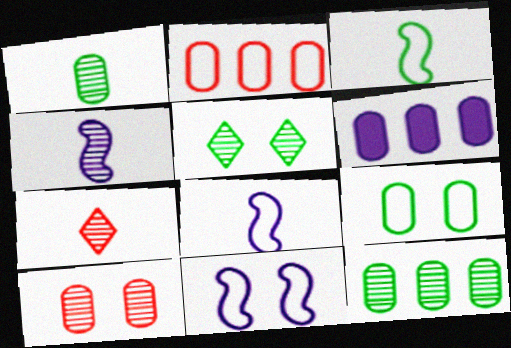[[1, 4, 7], 
[2, 6, 12]]